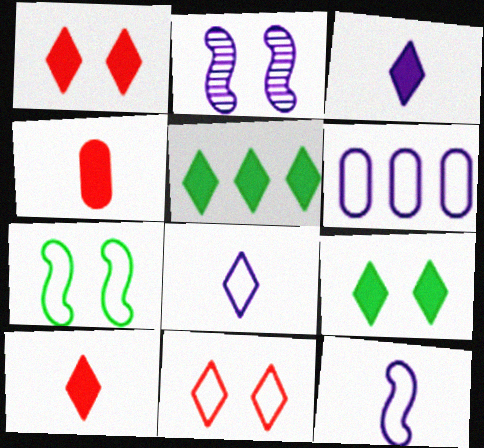[[1, 3, 5], 
[2, 3, 6]]